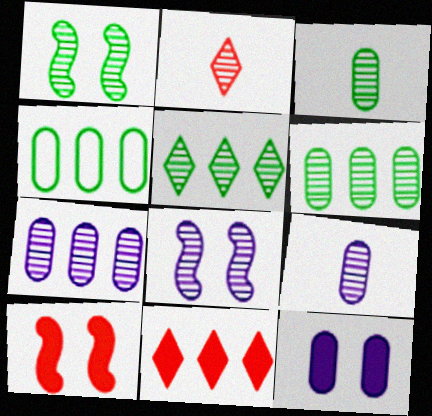[[1, 2, 7], 
[1, 3, 5], 
[2, 6, 8]]